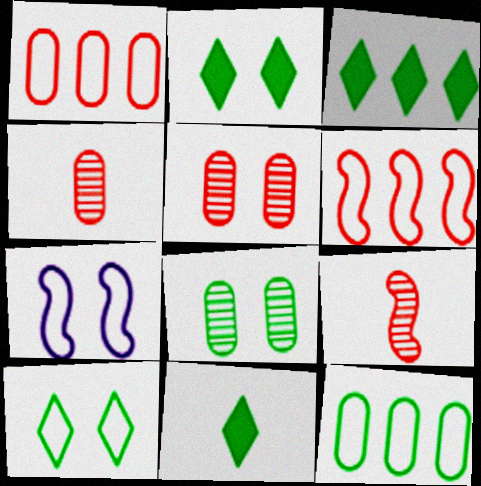[[2, 3, 11], 
[2, 5, 7], 
[3, 4, 7]]